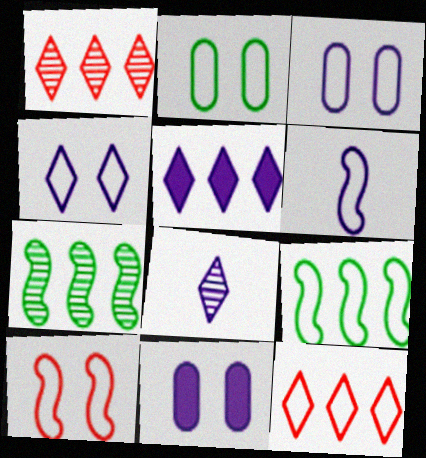[[2, 4, 10], 
[2, 6, 12], 
[4, 5, 8], 
[6, 9, 10]]